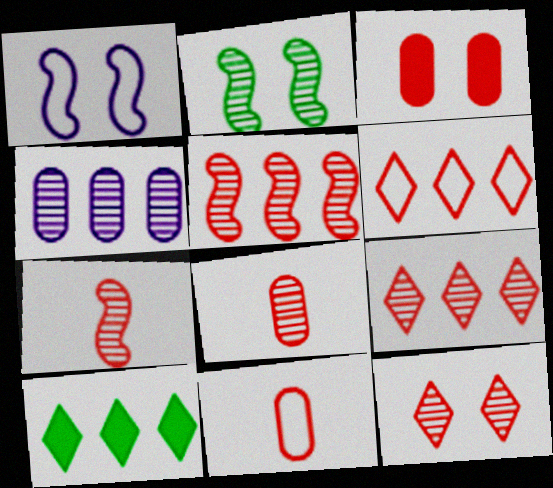[[1, 8, 10], 
[3, 6, 7], 
[5, 8, 12]]